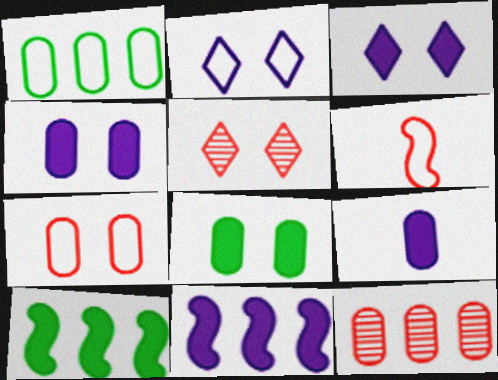[[1, 2, 6], 
[3, 9, 11]]